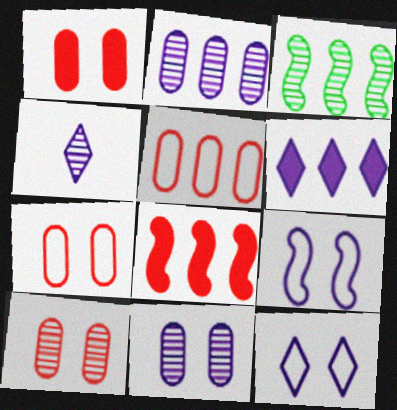[[1, 7, 10], 
[3, 4, 10], 
[3, 5, 6], 
[4, 6, 12]]